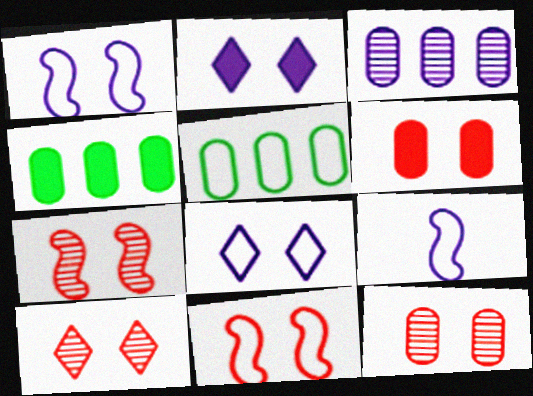[[2, 3, 9], 
[4, 9, 10], 
[6, 10, 11], 
[7, 10, 12]]